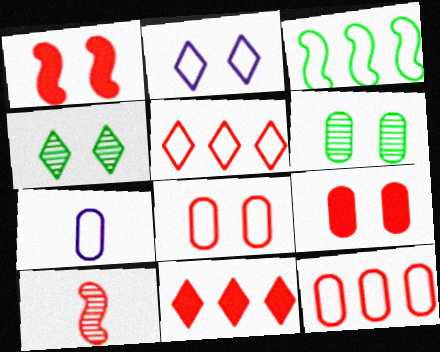[[1, 2, 6], 
[5, 9, 10], 
[8, 10, 11]]